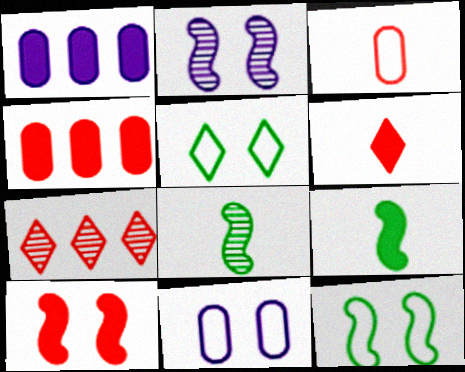[[2, 10, 12], 
[3, 7, 10], 
[4, 6, 10], 
[7, 9, 11]]